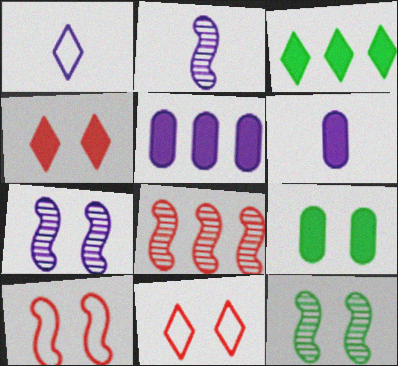[[1, 2, 6], 
[1, 5, 7], 
[1, 8, 9], 
[2, 8, 12], 
[7, 9, 11]]